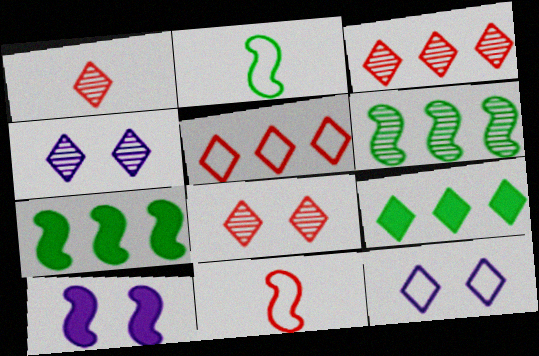[[1, 3, 8], 
[1, 9, 12], 
[6, 10, 11]]